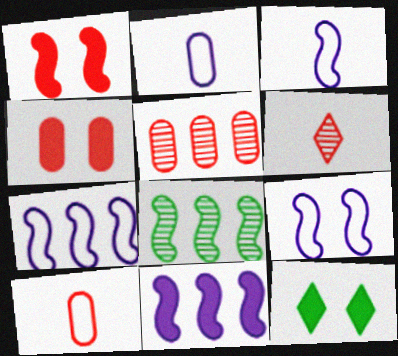[[1, 3, 8], 
[3, 5, 12], 
[3, 7, 9], 
[4, 5, 10]]